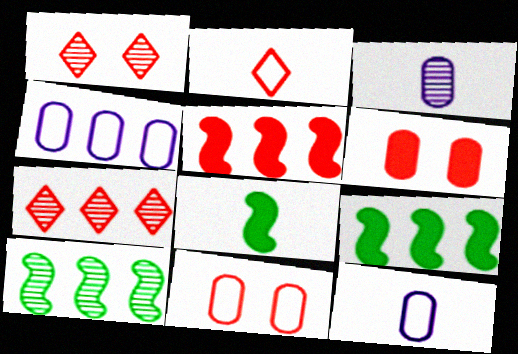[[1, 3, 10], 
[1, 4, 8], 
[1, 9, 12], 
[2, 3, 8], 
[4, 7, 9]]